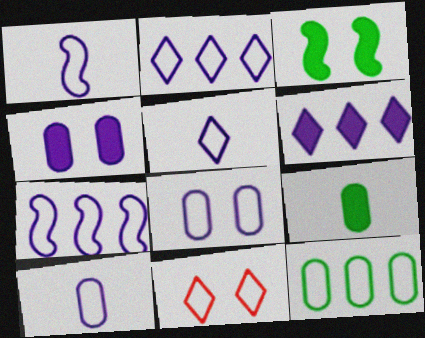[[1, 2, 8], 
[1, 5, 10], 
[1, 11, 12], 
[5, 7, 8]]